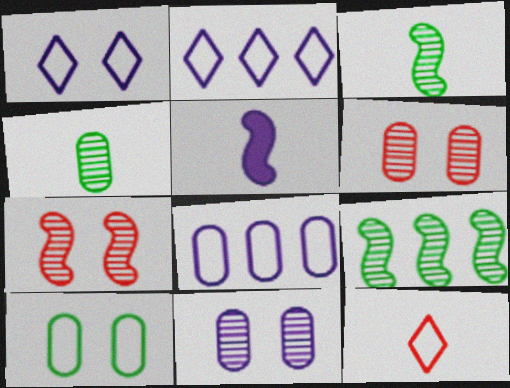[[2, 5, 11], 
[4, 5, 12]]